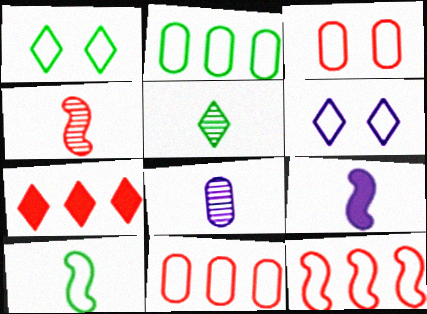[[1, 2, 10], 
[3, 4, 7], 
[4, 5, 8], 
[4, 9, 10], 
[5, 6, 7], 
[6, 10, 11]]